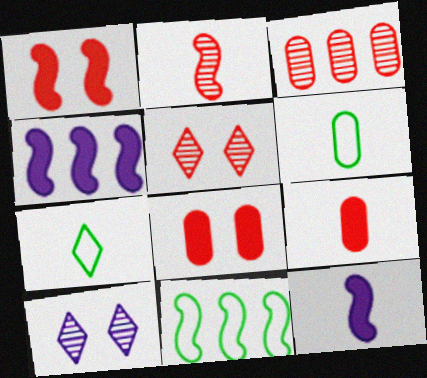[[2, 3, 5], 
[4, 5, 6], 
[9, 10, 11]]